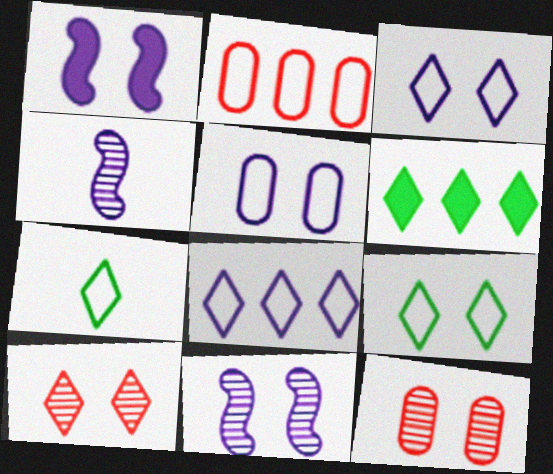[[1, 9, 12]]